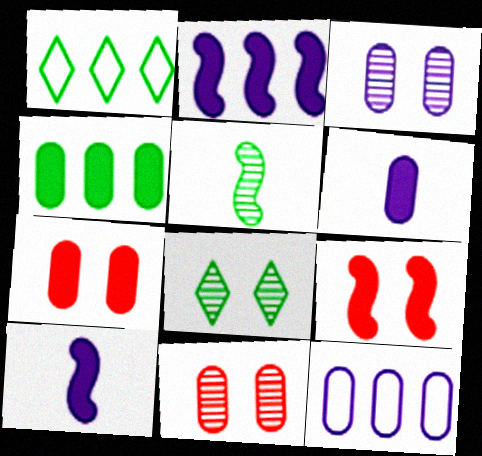[[1, 10, 11], 
[3, 6, 12], 
[4, 6, 7]]